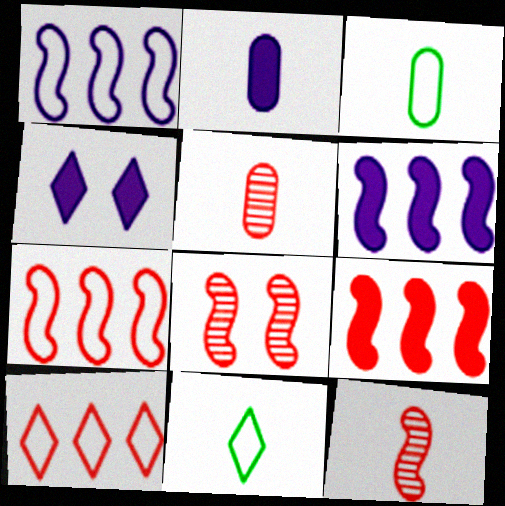[[2, 3, 5], 
[2, 4, 6], 
[2, 11, 12]]